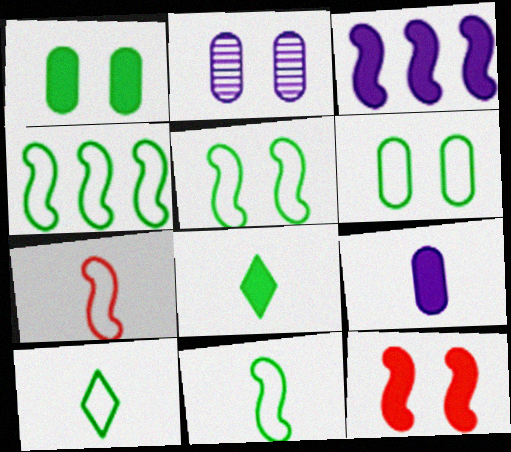[[4, 5, 11], 
[4, 6, 10]]